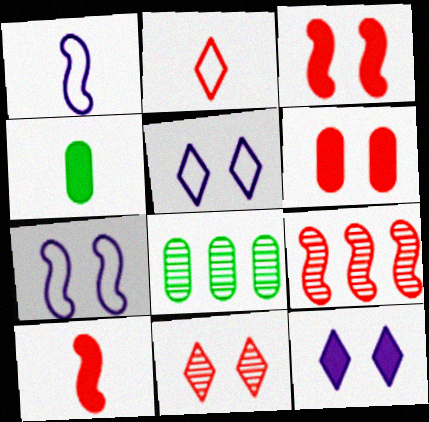[[2, 6, 9], 
[4, 5, 9], 
[5, 8, 10]]